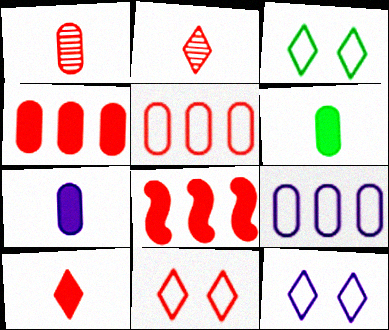[[1, 8, 11], 
[3, 11, 12]]